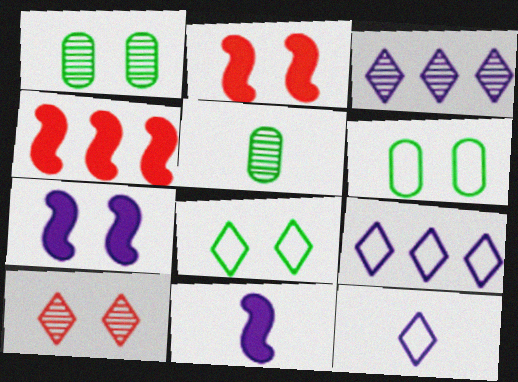[[1, 4, 12], 
[2, 5, 9], 
[6, 7, 10]]